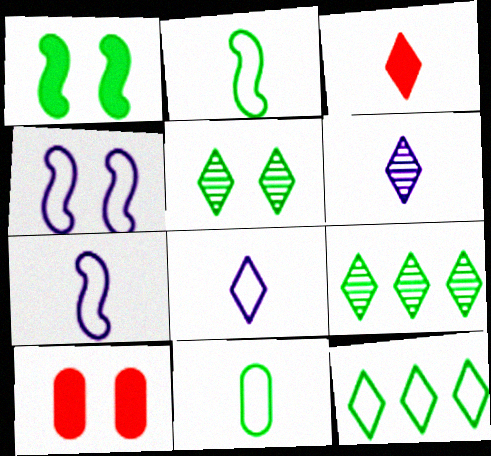[[1, 9, 11], 
[4, 5, 10], 
[7, 9, 10]]